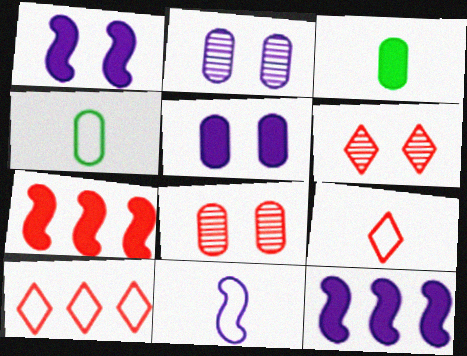[[4, 6, 12], 
[4, 9, 11], 
[7, 8, 9]]